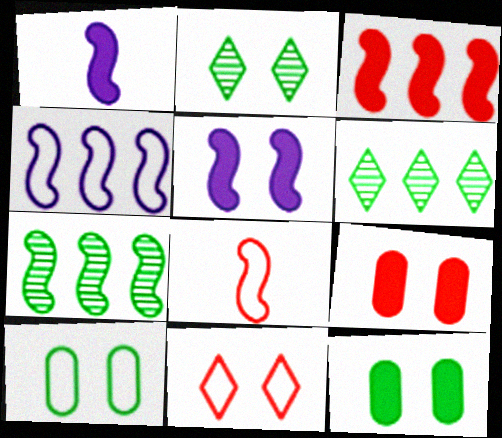[[3, 4, 7], 
[5, 7, 8]]